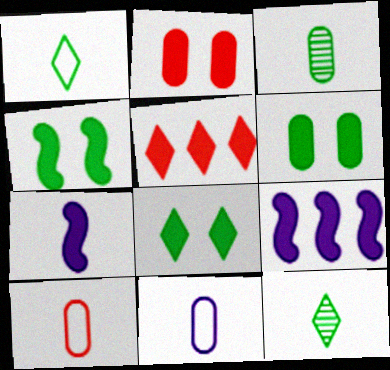[[4, 6, 8], 
[5, 6, 7], 
[7, 10, 12]]